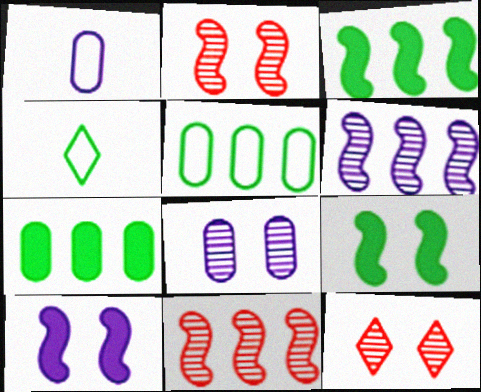[[1, 3, 12]]